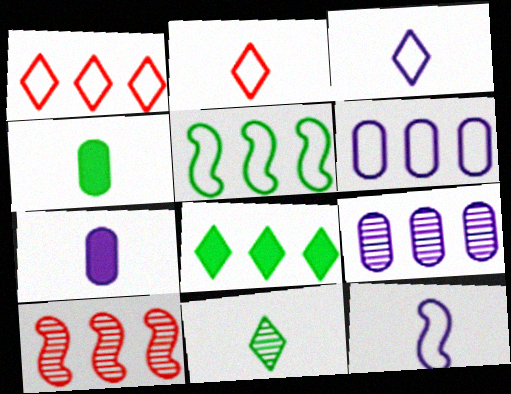[[1, 5, 6], 
[6, 8, 10]]